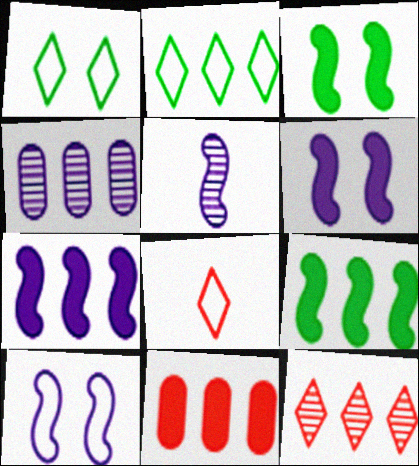[[1, 5, 11], 
[3, 4, 8], 
[5, 7, 10]]